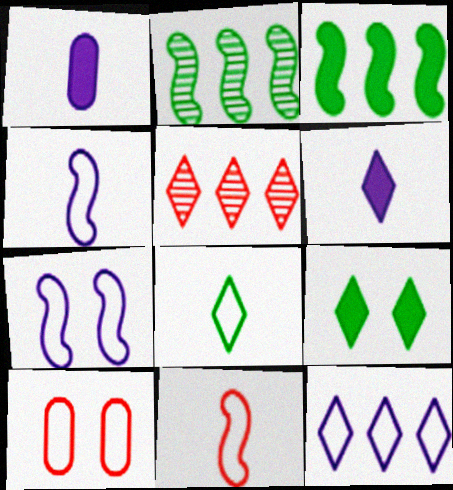[[2, 6, 10]]